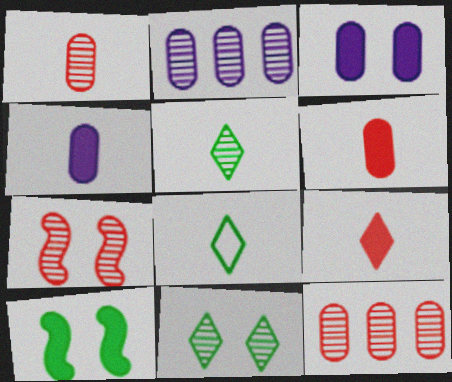[[2, 5, 7]]